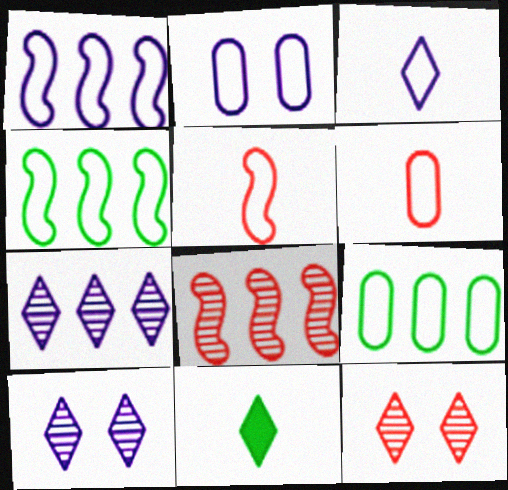[[1, 2, 3], 
[2, 6, 9], 
[2, 8, 11]]